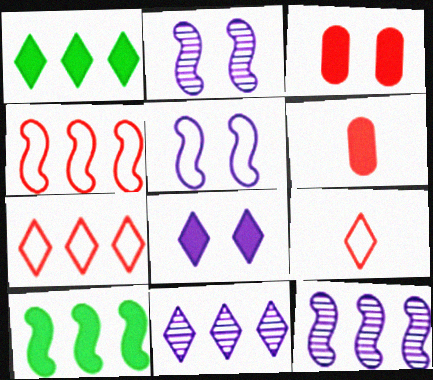[[1, 7, 11], 
[4, 10, 12], 
[6, 8, 10]]